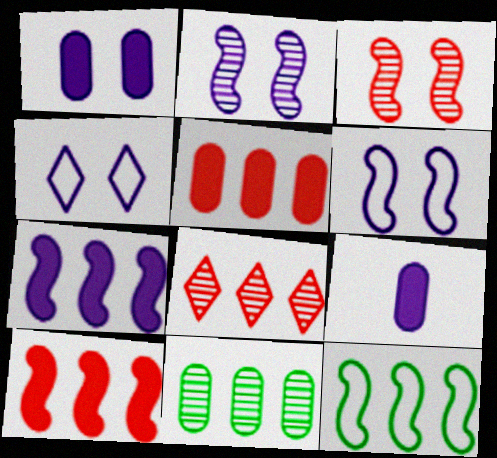[[1, 2, 4]]